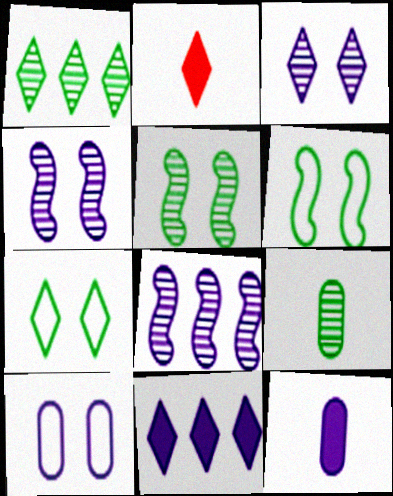[[1, 5, 9]]